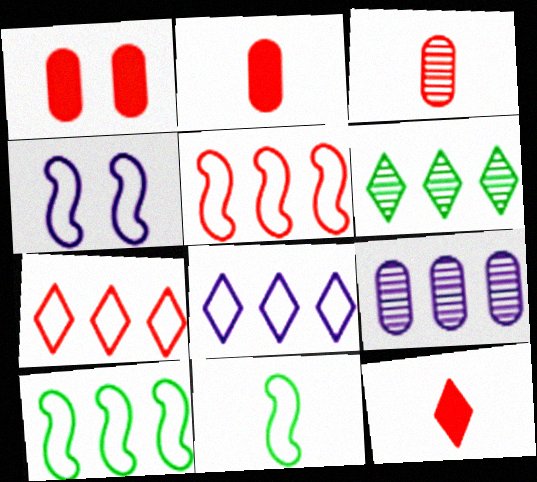[[2, 4, 6], 
[4, 5, 11]]